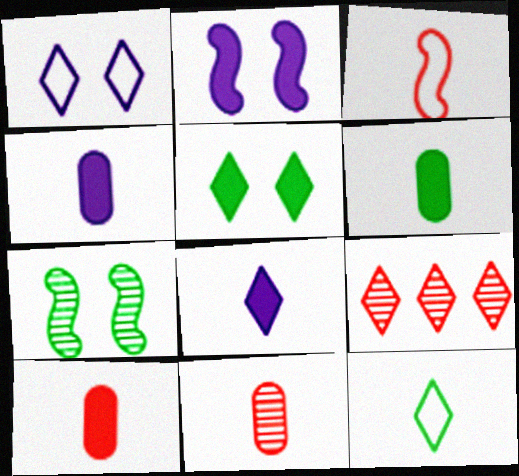[[4, 6, 10]]